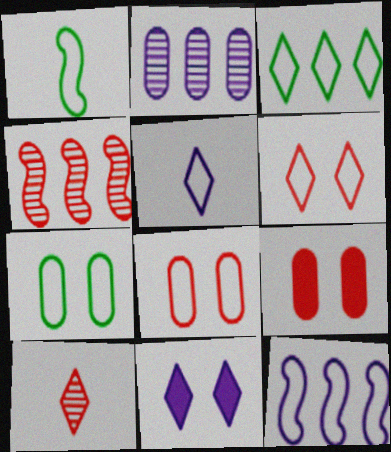[[1, 3, 7], 
[3, 5, 6], 
[3, 10, 11]]